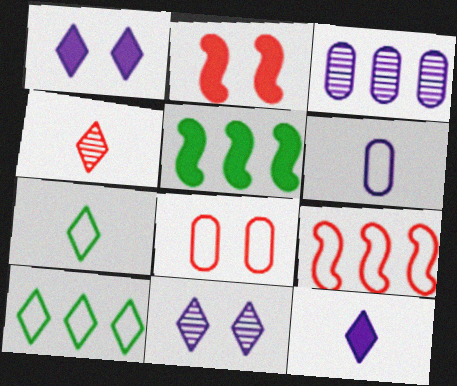[[1, 4, 10], 
[2, 3, 7], 
[4, 7, 12]]